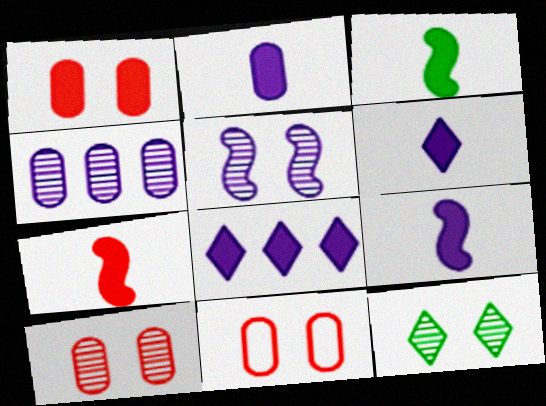[[1, 3, 8], 
[1, 10, 11], 
[2, 6, 9], 
[3, 7, 9], 
[5, 10, 12]]